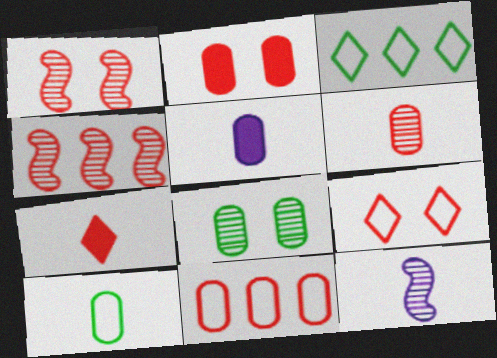[[1, 2, 9], 
[1, 3, 5], 
[1, 7, 11], 
[2, 3, 12], 
[2, 6, 11], 
[5, 6, 10], 
[5, 8, 11], 
[7, 10, 12]]